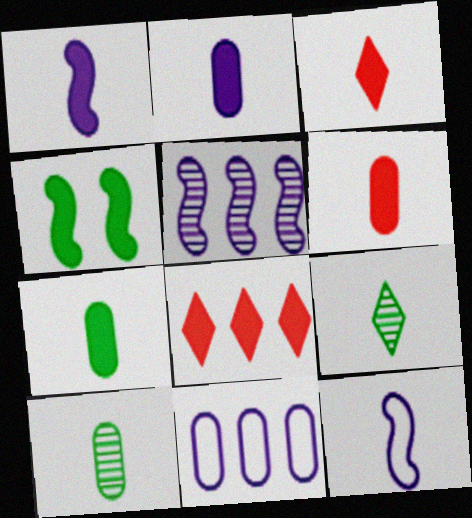[[1, 3, 7], 
[2, 4, 8], 
[2, 6, 7], 
[3, 10, 12], 
[6, 9, 12]]